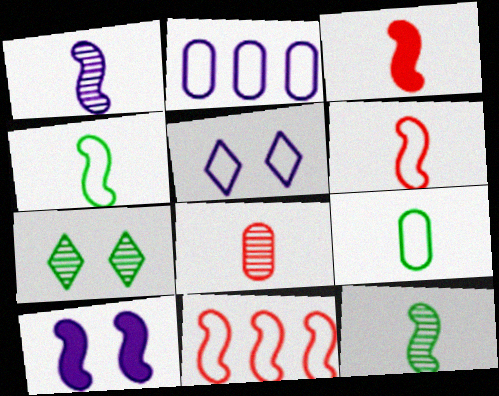[[1, 3, 4], 
[2, 3, 7], 
[5, 9, 11], 
[10, 11, 12]]